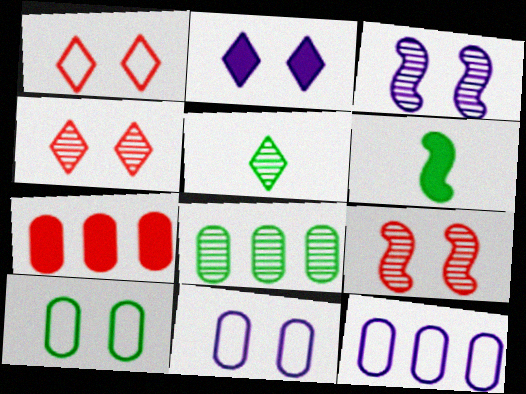[[2, 3, 11], 
[2, 6, 7], 
[2, 9, 10], 
[4, 6, 12], 
[7, 8, 12]]